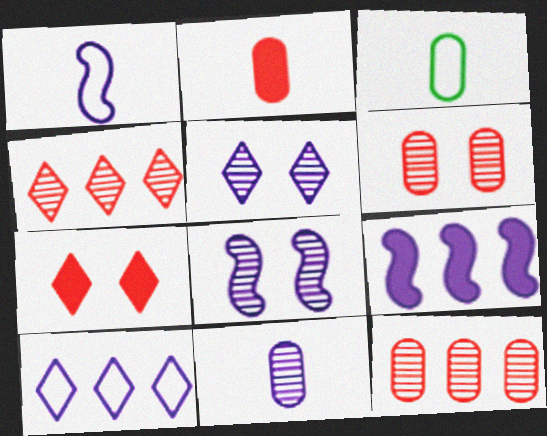[[1, 8, 9], 
[2, 3, 11]]